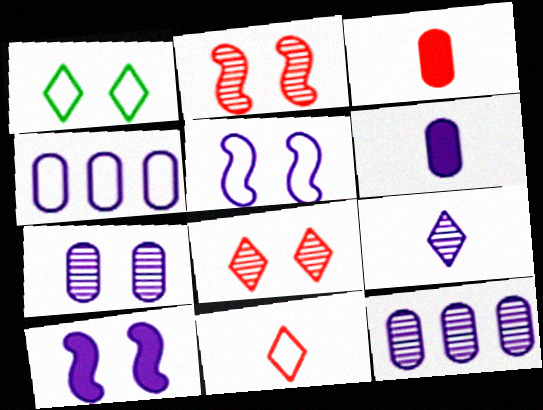[[4, 6, 7], 
[4, 9, 10]]